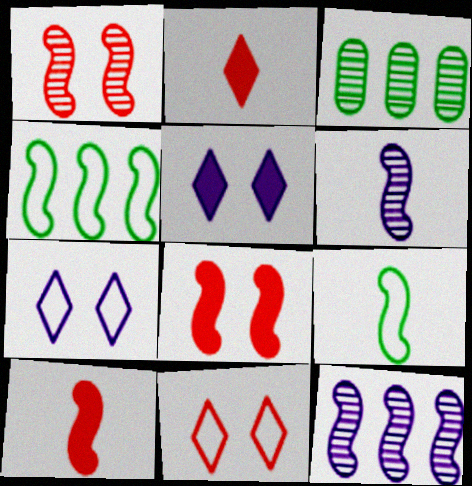[[3, 7, 10], 
[4, 6, 8], 
[6, 9, 10], 
[8, 9, 12]]